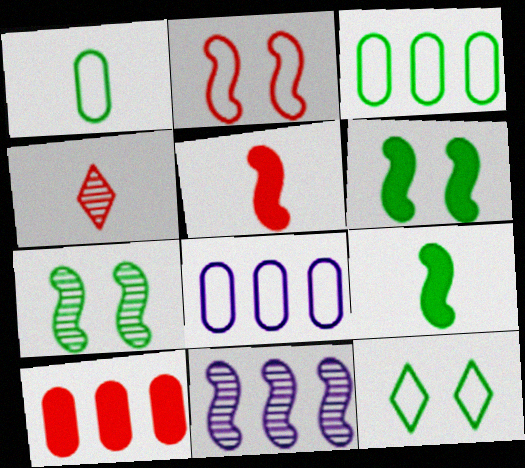[[2, 4, 10], 
[2, 9, 11], 
[4, 6, 8]]